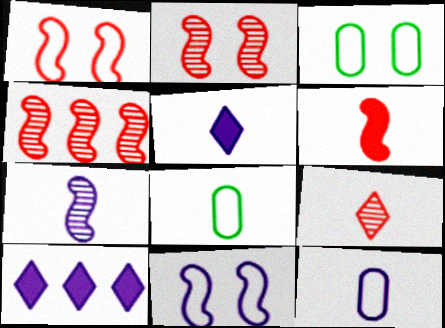[[1, 4, 6], 
[2, 8, 10], 
[3, 4, 5], 
[5, 7, 12]]